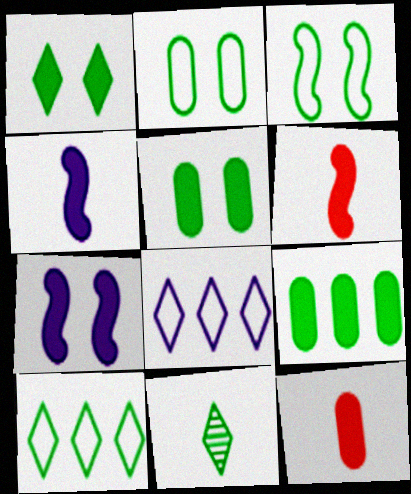[[1, 10, 11], 
[3, 9, 11]]